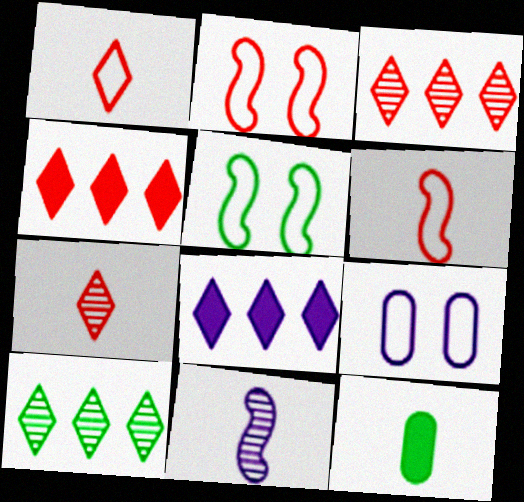[[1, 11, 12], 
[5, 10, 12], 
[8, 9, 11]]